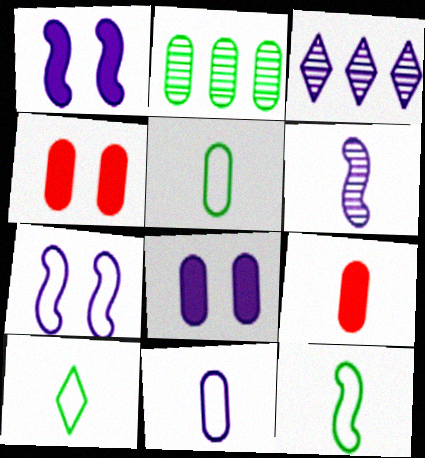[[1, 3, 11], 
[2, 4, 11], 
[3, 4, 12], 
[5, 10, 12], 
[6, 9, 10]]